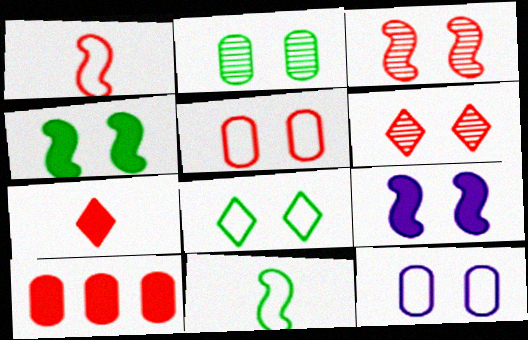[[1, 6, 10], 
[2, 4, 8], 
[4, 6, 12]]